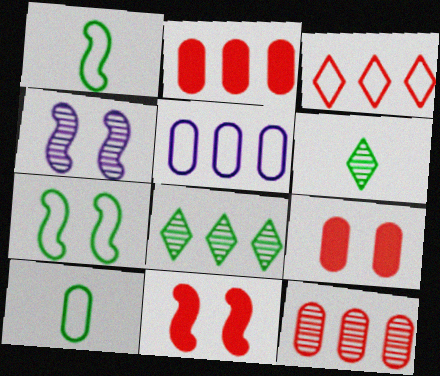[[4, 6, 12], 
[4, 7, 11], 
[5, 6, 11]]